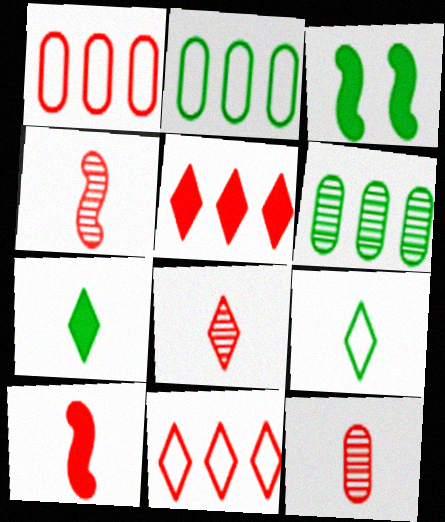[[3, 6, 9], 
[4, 8, 12]]